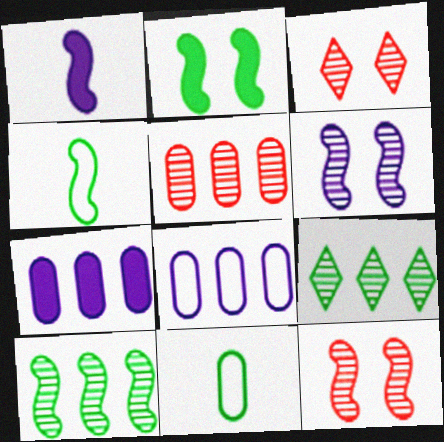[[2, 4, 10], 
[2, 9, 11], 
[3, 4, 7]]